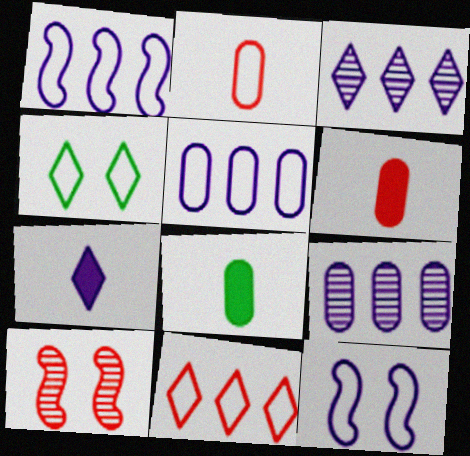[[1, 2, 4], 
[6, 10, 11], 
[7, 9, 12]]